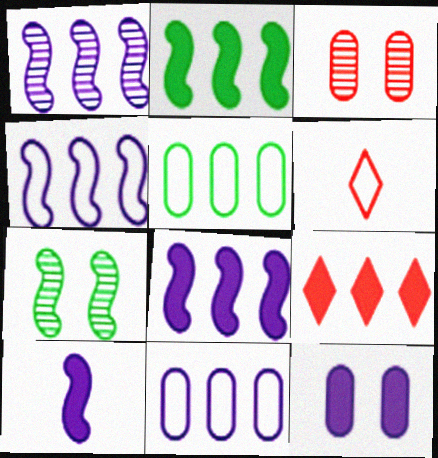[[1, 4, 8], 
[1, 5, 9]]